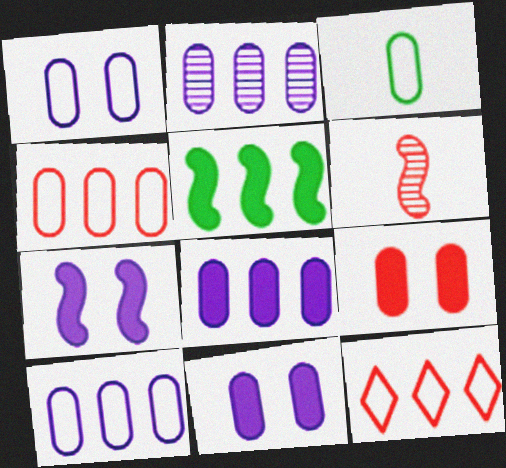[[1, 3, 4], 
[2, 3, 9], 
[2, 5, 12], 
[2, 8, 10], 
[6, 9, 12]]